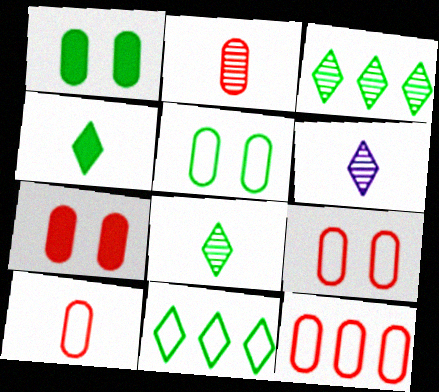[[2, 7, 12], 
[9, 10, 12]]